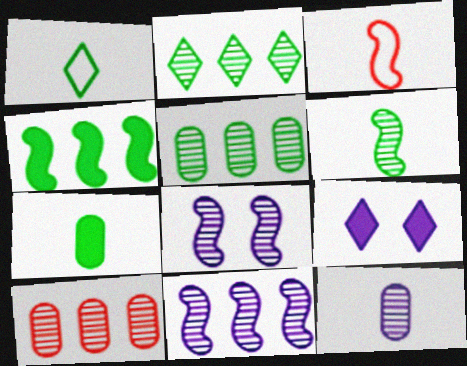[[1, 6, 7], 
[2, 10, 11], 
[3, 4, 8], 
[3, 5, 9]]